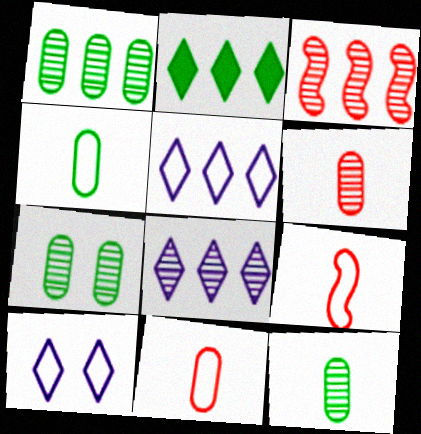[[1, 3, 8], 
[1, 7, 12]]